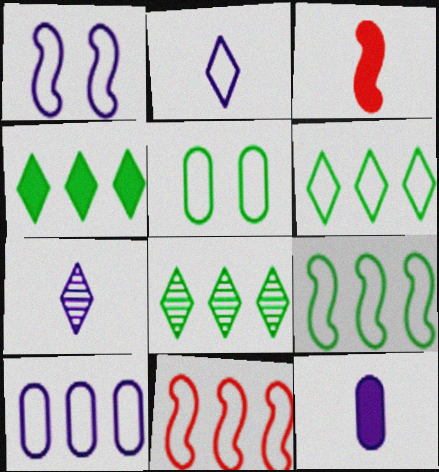[[1, 2, 10], 
[2, 5, 11], 
[4, 6, 8], 
[6, 10, 11]]